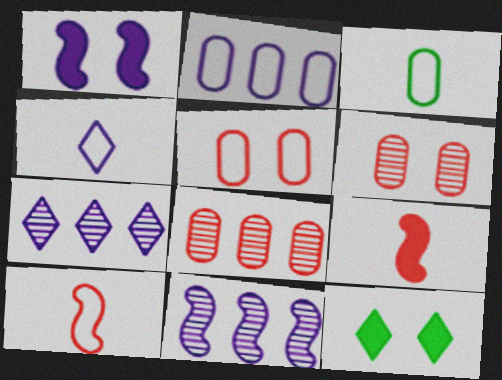[[2, 3, 5], 
[3, 4, 10]]